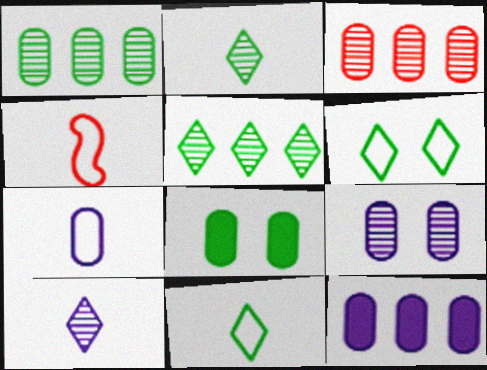[[3, 7, 8], 
[4, 7, 11], 
[7, 9, 12]]